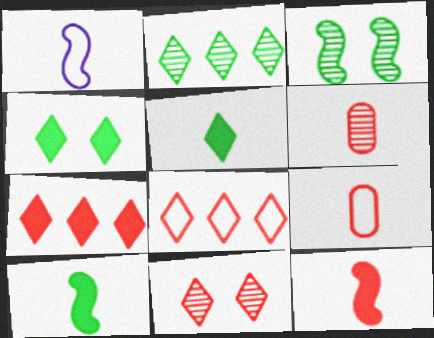[[1, 5, 6]]